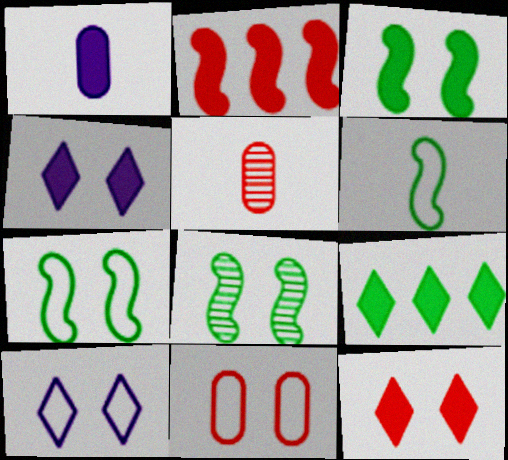[[3, 7, 8], 
[4, 8, 11], 
[7, 10, 11]]